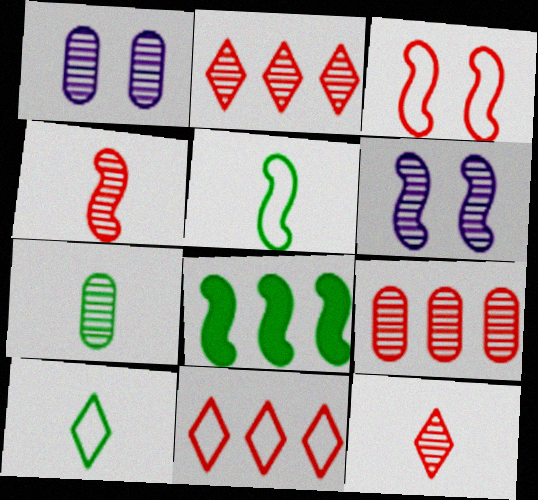[[1, 7, 9], 
[2, 6, 7]]